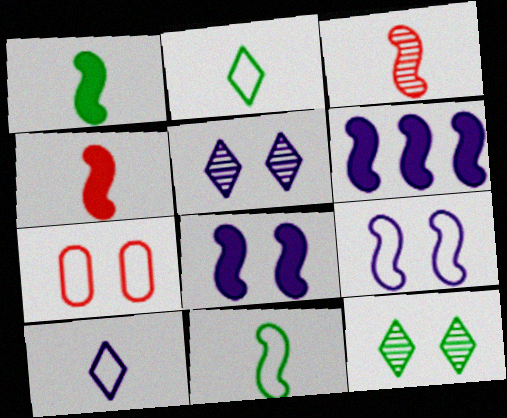[[7, 8, 12]]